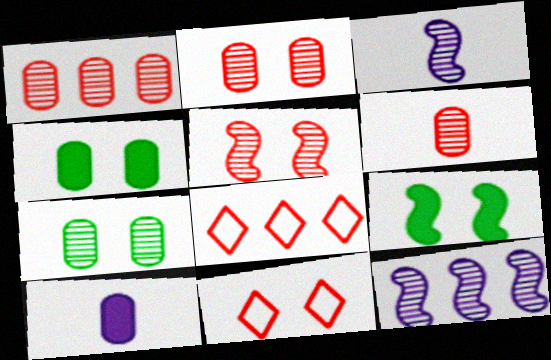[[1, 2, 6], 
[3, 4, 8]]